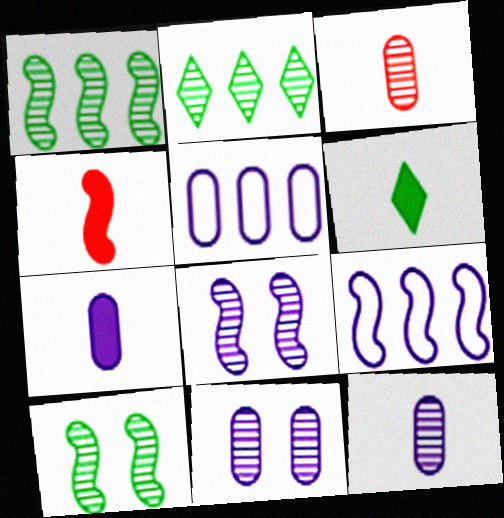[[2, 3, 8], 
[4, 6, 7], 
[4, 9, 10], 
[5, 7, 11]]